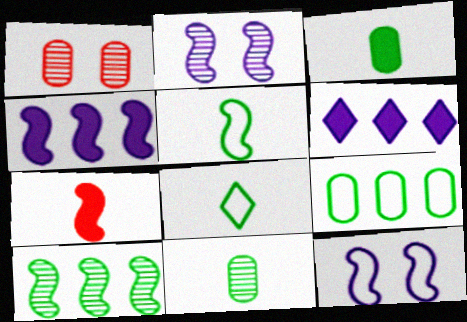[[1, 4, 8], 
[1, 5, 6], 
[7, 10, 12]]